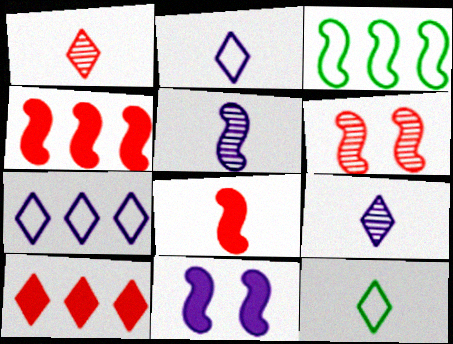[]